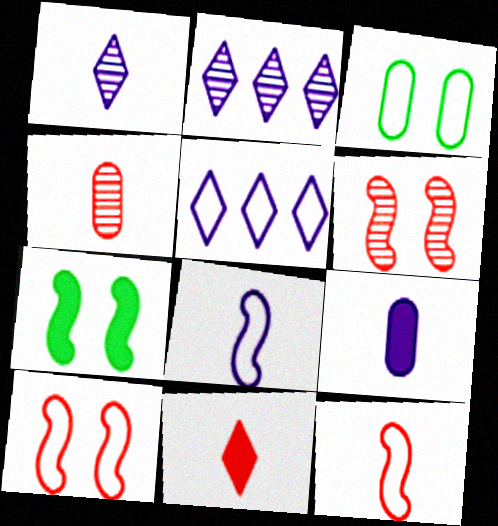[[1, 8, 9], 
[3, 5, 12], 
[4, 5, 7], 
[4, 11, 12]]